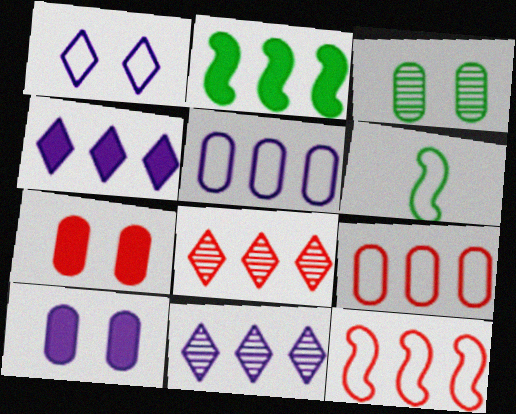[[1, 6, 9], 
[2, 5, 8], 
[2, 9, 11], 
[6, 7, 11], 
[6, 8, 10]]